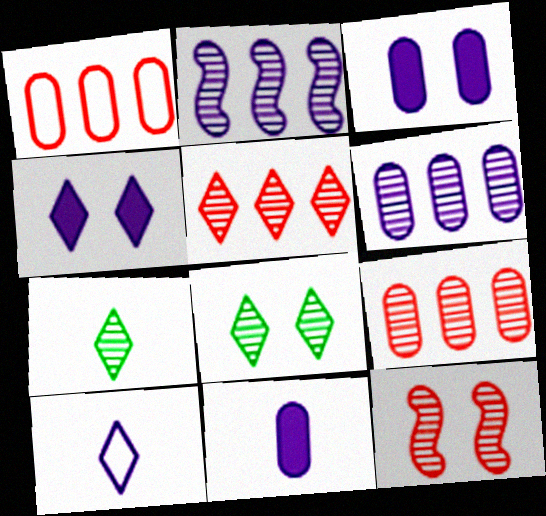[[2, 3, 10], 
[6, 7, 12]]